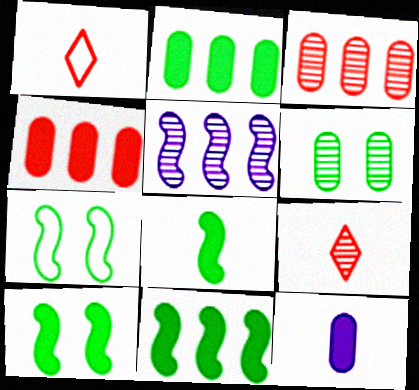[[5, 6, 9], 
[8, 10, 11]]